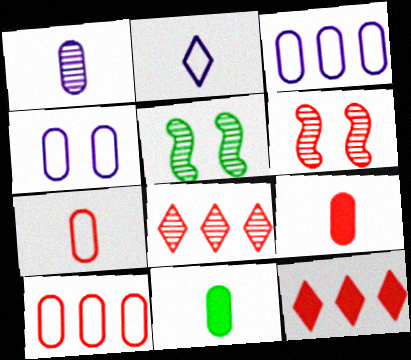[[1, 5, 8], 
[1, 7, 11], 
[6, 7, 12]]